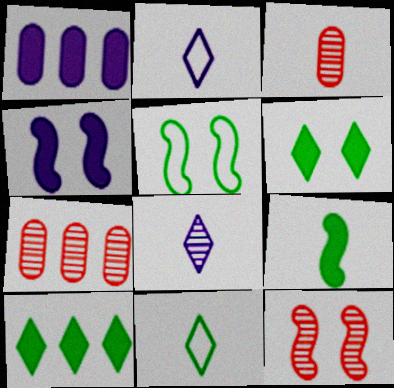[[1, 11, 12], 
[2, 3, 9], 
[4, 5, 12], 
[4, 7, 11]]